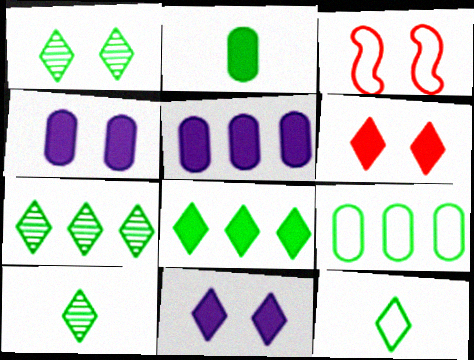[[1, 3, 4], 
[1, 7, 10], 
[1, 8, 12], 
[3, 5, 10]]